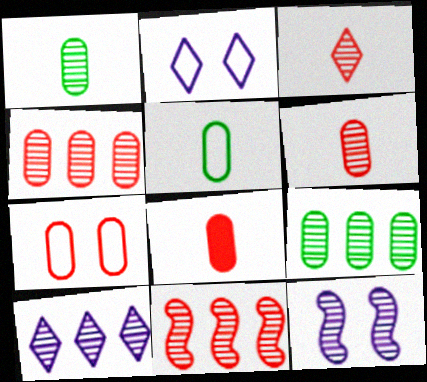[[3, 9, 12], 
[4, 7, 8], 
[9, 10, 11]]